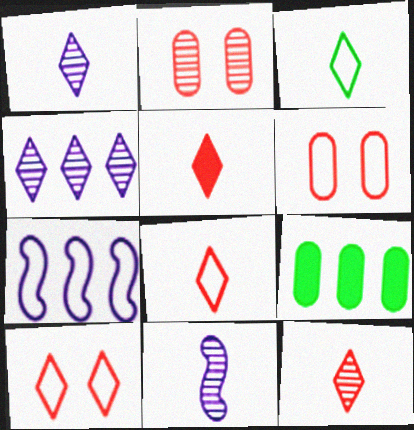[[1, 3, 5], 
[3, 6, 7], 
[5, 8, 12], 
[9, 10, 11]]